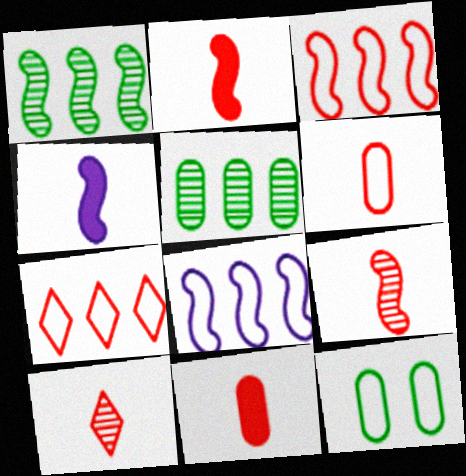[[2, 6, 10]]